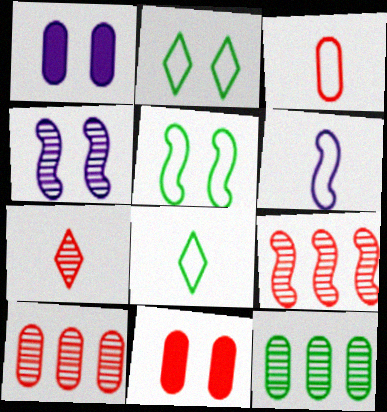[[1, 3, 12], 
[1, 8, 9], 
[2, 4, 11], 
[3, 6, 8], 
[3, 10, 11], 
[4, 7, 12]]